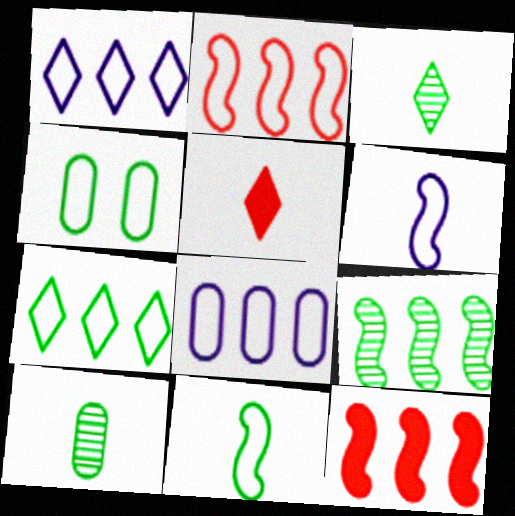[[2, 7, 8], 
[4, 7, 11], 
[5, 6, 10]]